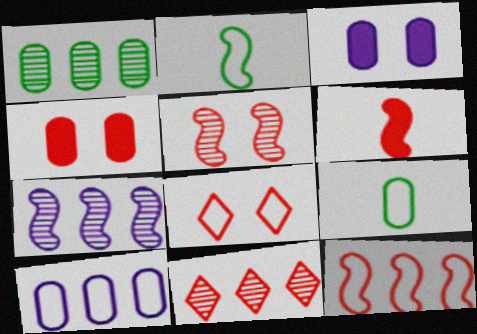[[1, 7, 11], 
[2, 3, 11], 
[2, 8, 10], 
[4, 5, 8], 
[5, 6, 12]]